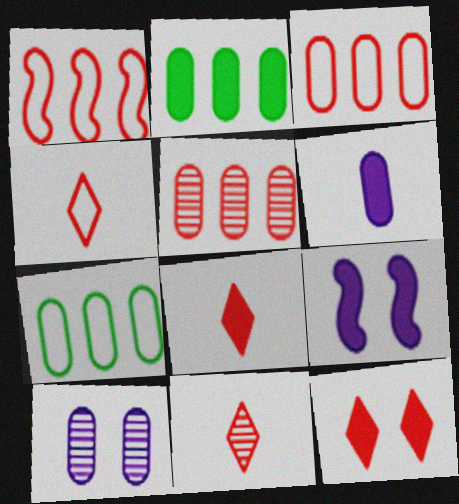[[2, 8, 9], 
[4, 8, 11], 
[7, 9, 11]]